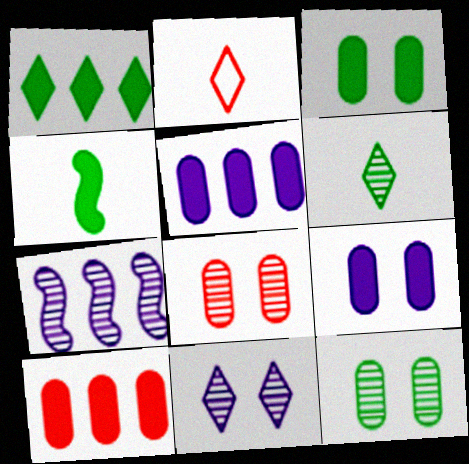[[1, 2, 11], 
[1, 3, 4], 
[2, 3, 7], 
[6, 7, 8]]